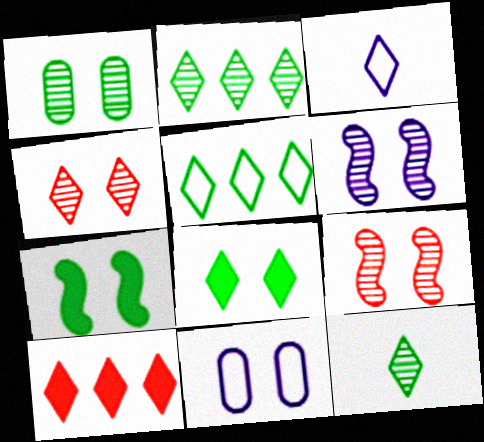[[1, 4, 6], 
[4, 7, 11], 
[5, 8, 12], 
[8, 9, 11]]